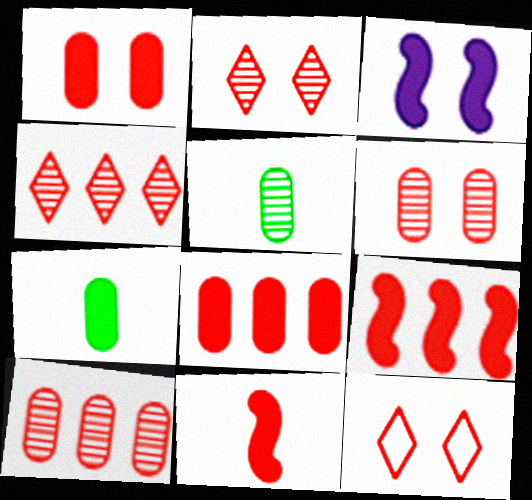[[10, 11, 12]]